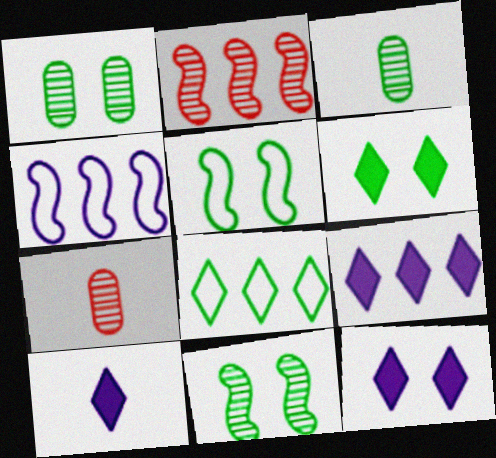[[1, 5, 6], 
[4, 6, 7], 
[5, 7, 9], 
[9, 10, 12]]